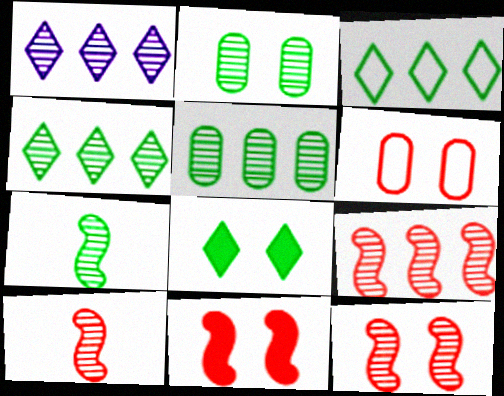[[1, 2, 10], 
[1, 5, 9], 
[2, 4, 7], 
[9, 10, 12]]